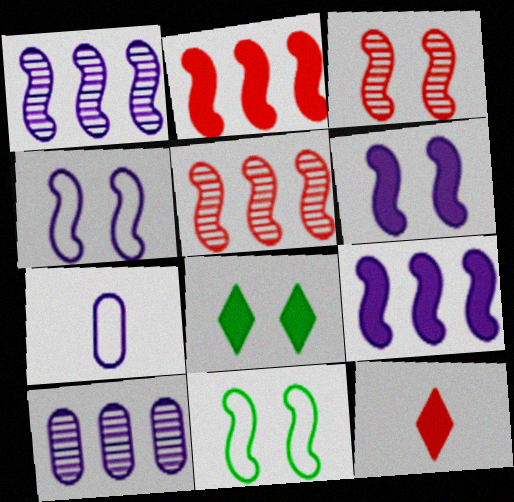[[3, 6, 11], 
[5, 7, 8], 
[10, 11, 12]]